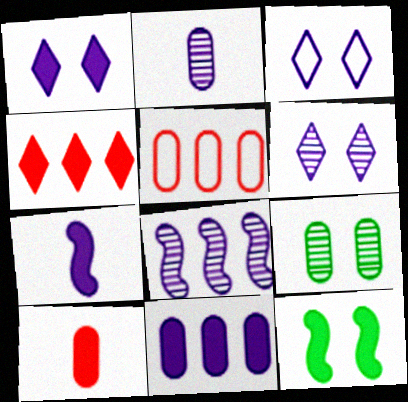[[1, 3, 6], 
[1, 7, 11], 
[2, 6, 8]]